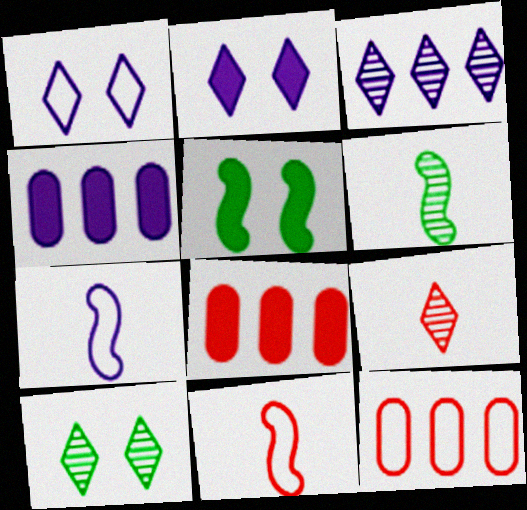[[1, 6, 8], 
[2, 6, 12], 
[3, 9, 10], 
[4, 10, 11], 
[7, 8, 10]]